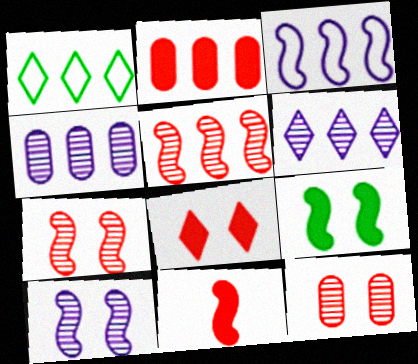[[2, 8, 11]]